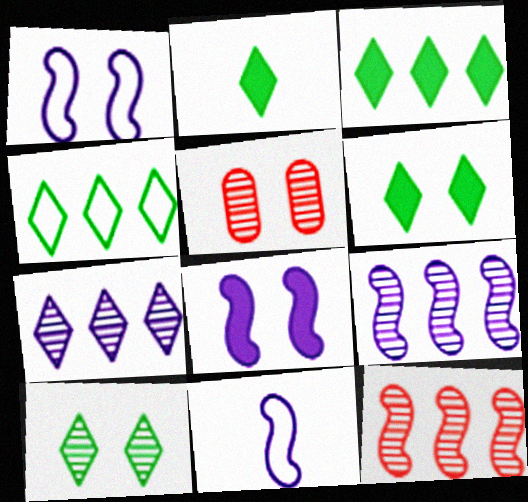[[1, 5, 6], 
[2, 3, 6], 
[2, 4, 10], 
[3, 5, 11], 
[8, 9, 11]]